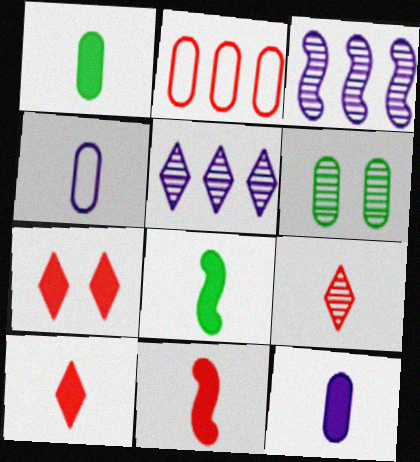[[2, 6, 12], 
[3, 6, 9], 
[4, 8, 9], 
[8, 10, 12]]